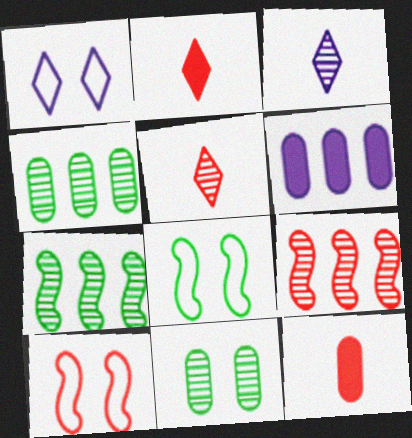[[1, 7, 12], 
[3, 9, 11], 
[5, 6, 8]]